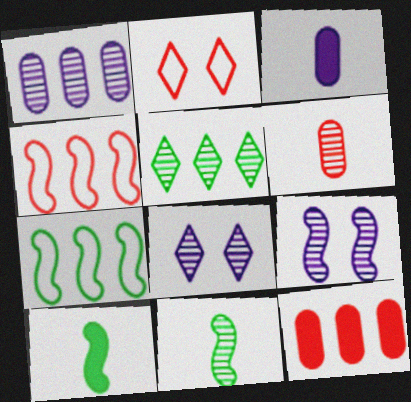[[1, 2, 10], 
[4, 9, 10], 
[5, 6, 9]]